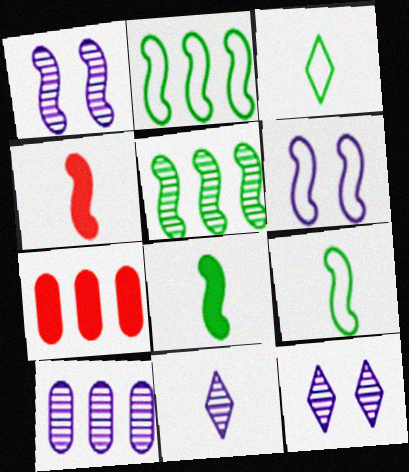[[1, 2, 4], 
[1, 3, 7], 
[1, 10, 11], 
[4, 5, 6], 
[7, 9, 12]]